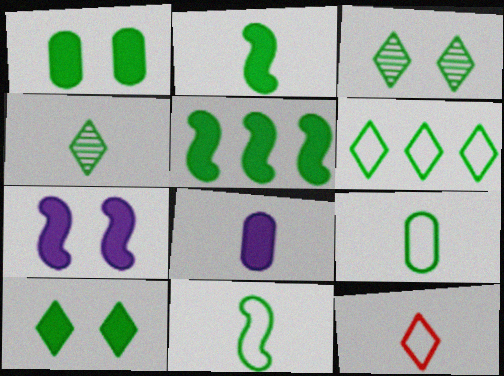[[2, 4, 9], 
[3, 5, 9], 
[4, 6, 10]]